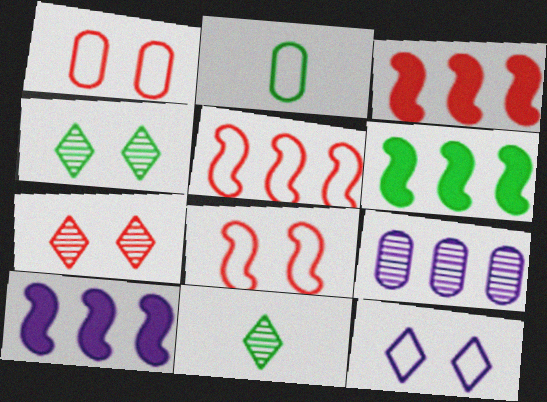[[1, 10, 11], 
[2, 4, 6], 
[2, 5, 12], 
[2, 7, 10], 
[3, 6, 10]]